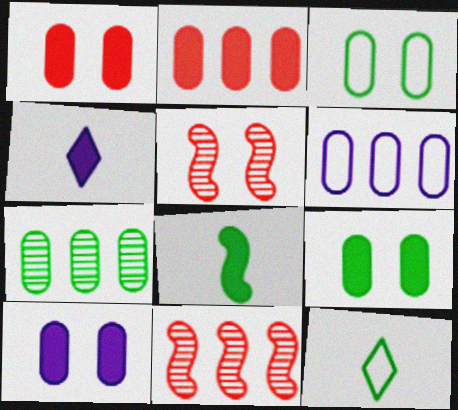[[1, 9, 10], 
[2, 6, 7], 
[3, 4, 11], 
[10, 11, 12]]